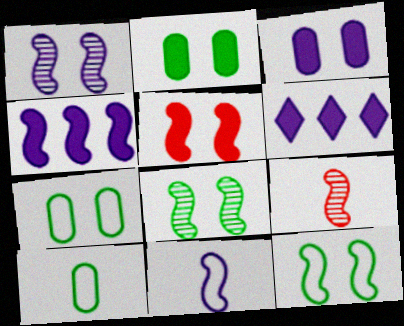[[1, 4, 11], 
[1, 5, 12], 
[4, 9, 12], 
[6, 7, 9]]